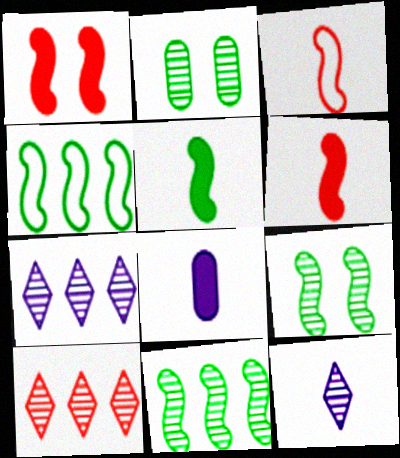[[4, 5, 9]]